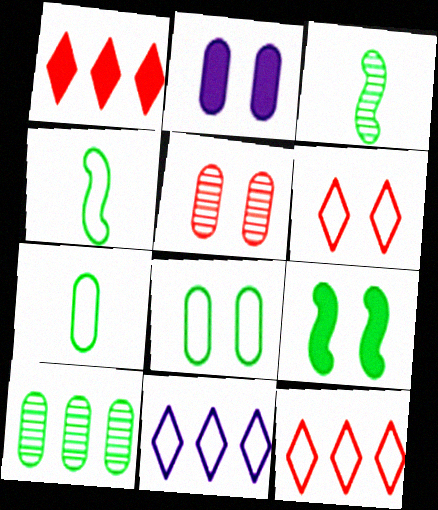[[2, 3, 12], 
[2, 5, 8]]